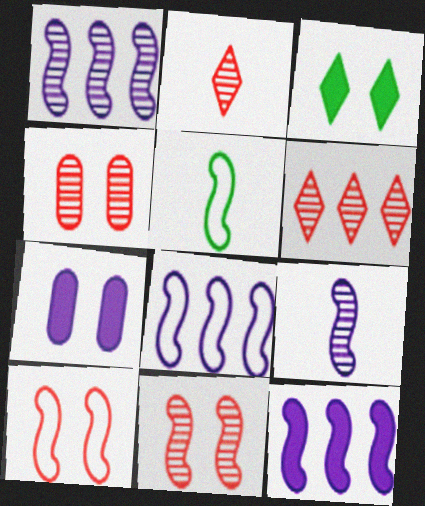[[1, 8, 12], 
[5, 6, 7], 
[5, 8, 10], 
[5, 11, 12]]